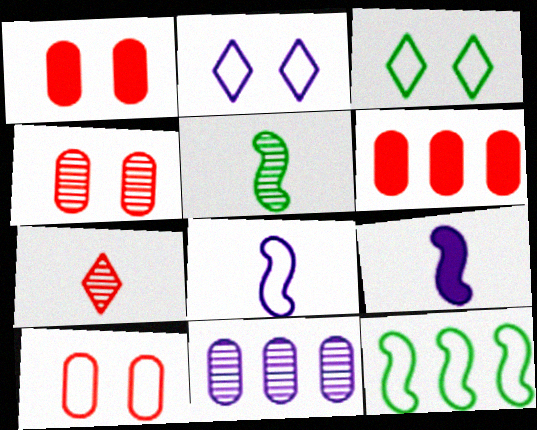[[1, 4, 10], 
[2, 5, 6], 
[2, 9, 11]]